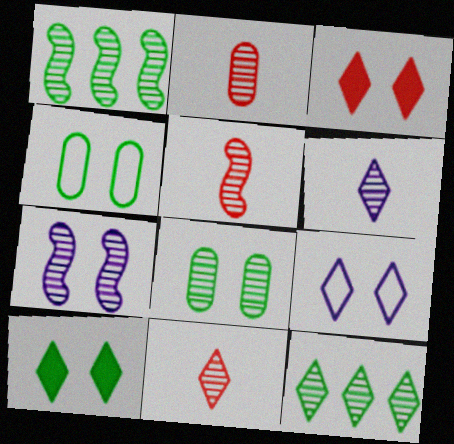[[1, 5, 7], 
[2, 5, 11], 
[2, 7, 12], 
[3, 4, 7]]